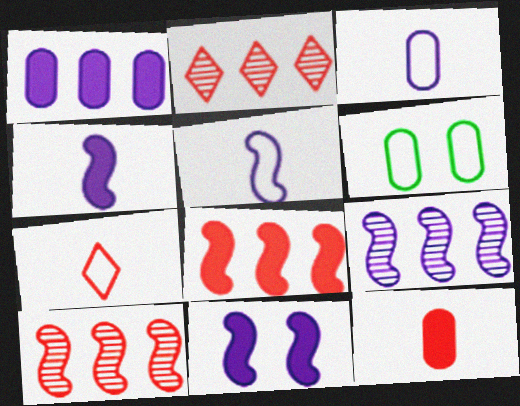[[2, 4, 6], 
[5, 9, 11]]